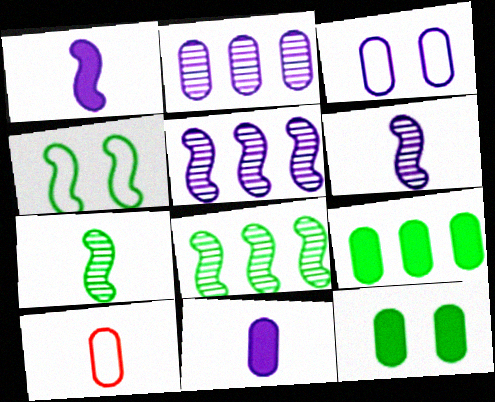[[2, 3, 11], 
[2, 10, 12]]